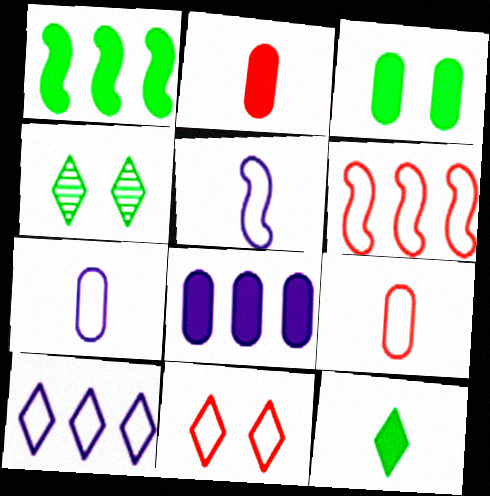[[1, 3, 12], 
[2, 3, 8], 
[6, 9, 11]]